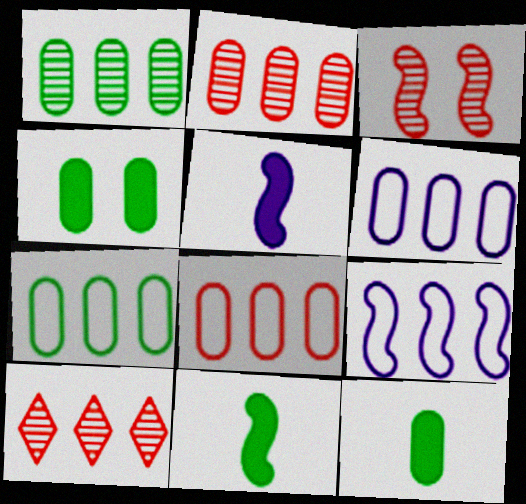[[3, 9, 11], 
[6, 7, 8]]